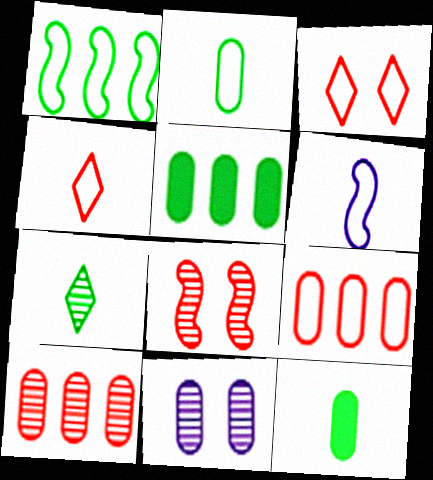[[2, 4, 6], 
[9, 11, 12]]